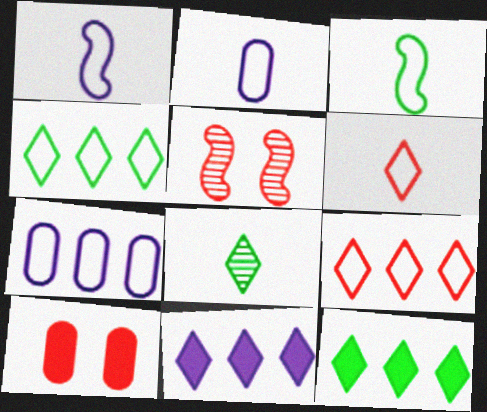[[2, 3, 6], 
[2, 5, 12]]